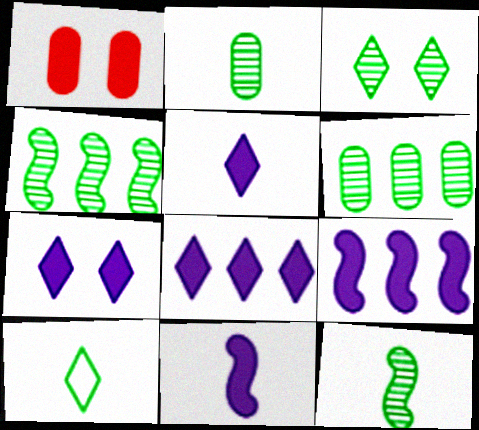[[2, 3, 4], 
[3, 6, 12], 
[5, 7, 8]]